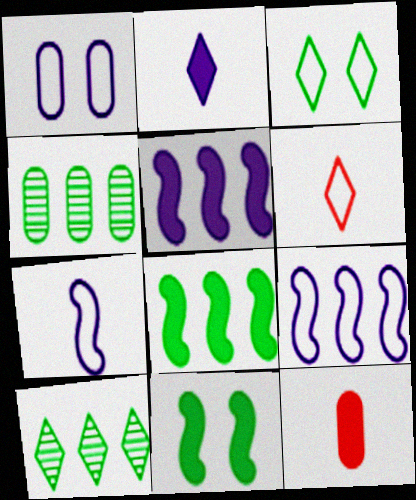[[1, 4, 12]]